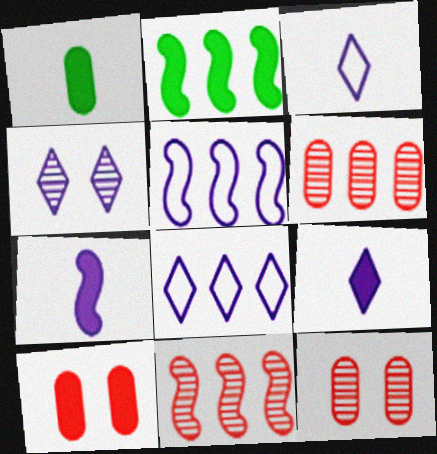[[2, 3, 12], 
[2, 5, 11], 
[2, 6, 8], 
[2, 9, 10], 
[4, 8, 9]]